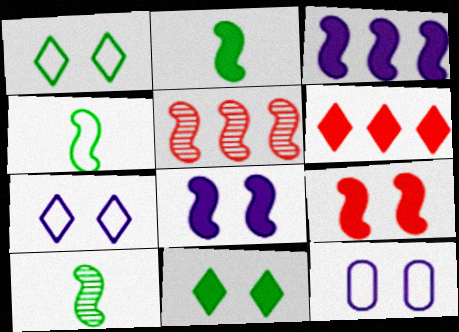[[2, 3, 9], 
[2, 4, 10], 
[4, 5, 8], 
[6, 10, 12]]